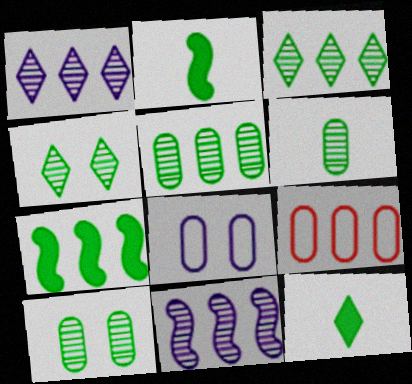[[1, 7, 9], 
[5, 6, 10]]